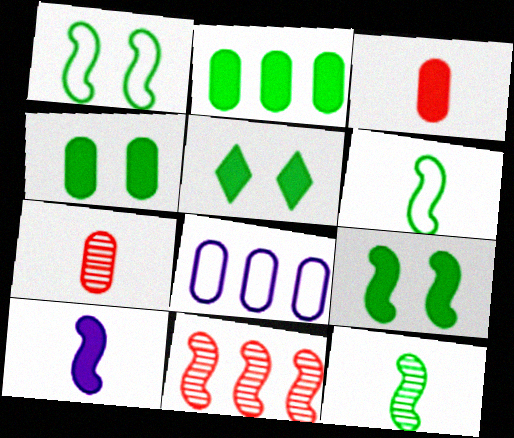[[1, 10, 11], 
[4, 5, 9], 
[4, 7, 8]]